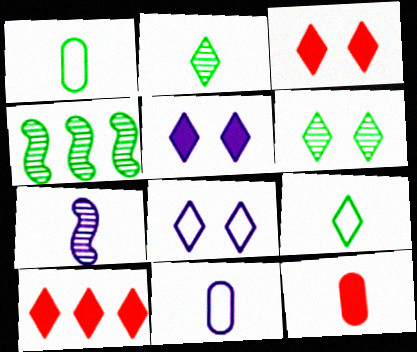[[2, 8, 10], 
[3, 4, 11], 
[3, 6, 8], 
[4, 8, 12], 
[7, 9, 12]]